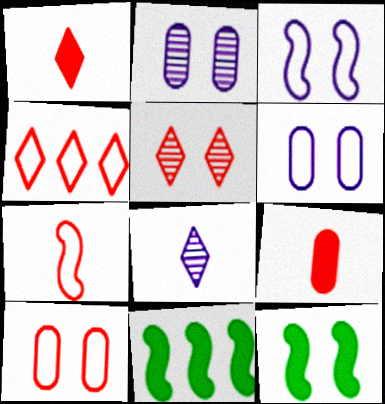[[1, 4, 5], 
[4, 7, 10], 
[5, 6, 12], 
[8, 10, 11]]